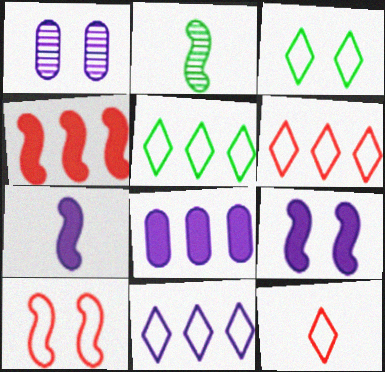[[1, 7, 11], 
[3, 11, 12], 
[5, 6, 11]]